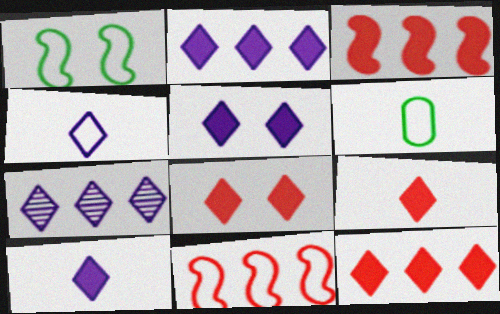[[2, 5, 10], 
[4, 5, 7], 
[8, 9, 12]]